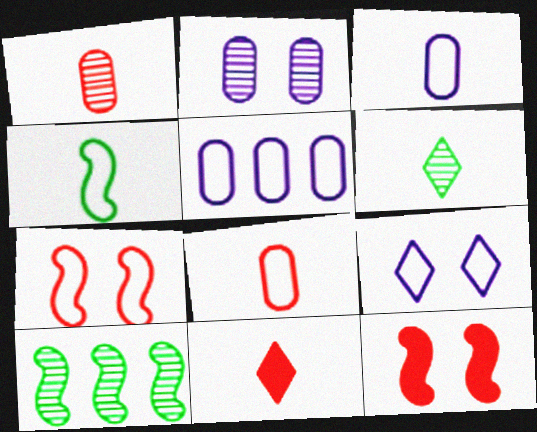[[5, 6, 12]]